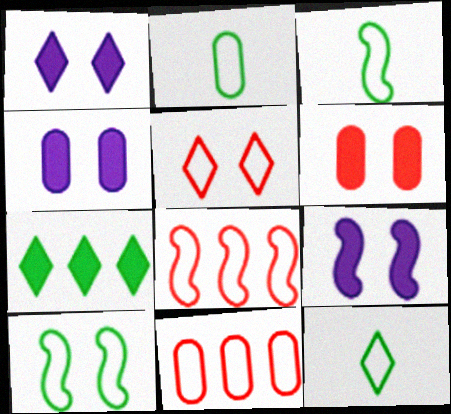[[1, 4, 9], 
[2, 3, 12]]